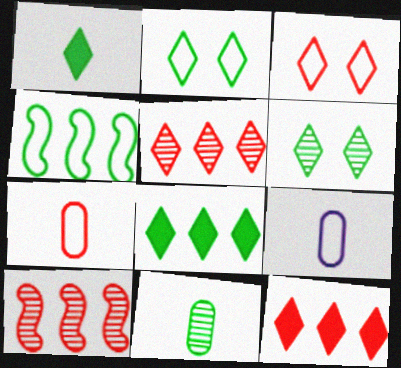[[3, 4, 9]]